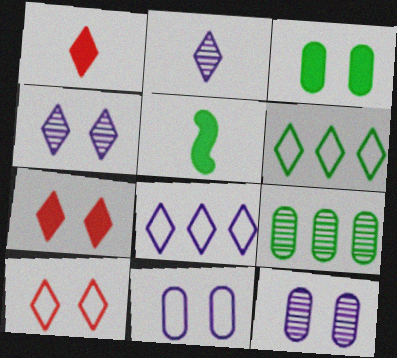[[1, 4, 6], 
[2, 6, 7]]